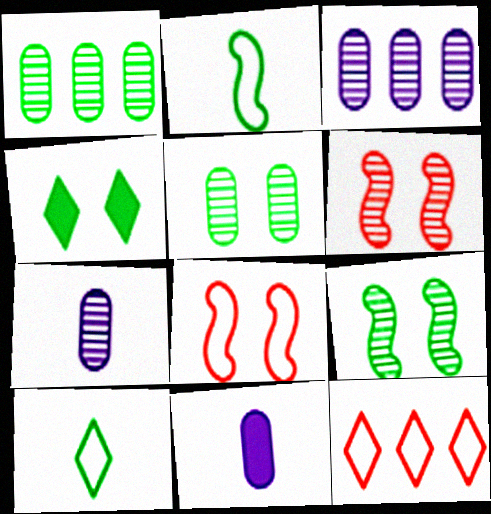[[1, 2, 4], 
[9, 11, 12]]